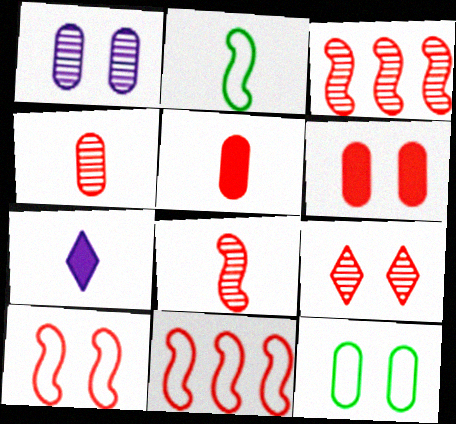[[1, 6, 12], 
[2, 4, 7], 
[3, 4, 9], 
[3, 7, 12], 
[5, 9, 11], 
[6, 9, 10]]